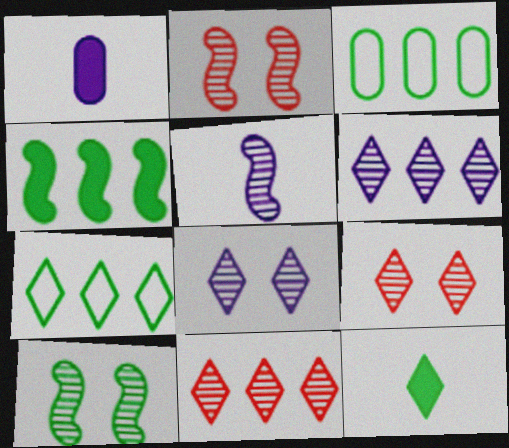[[1, 2, 7], 
[3, 10, 12]]